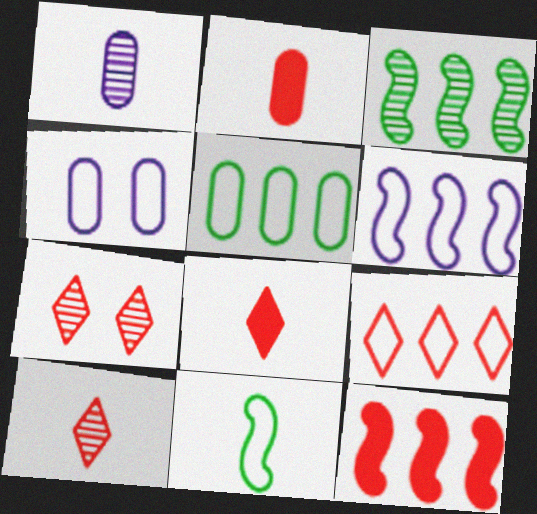[[1, 3, 7], 
[1, 8, 11], 
[3, 4, 8], 
[3, 6, 12], 
[4, 9, 11], 
[5, 6, 9], 
[7, 8, 9]]